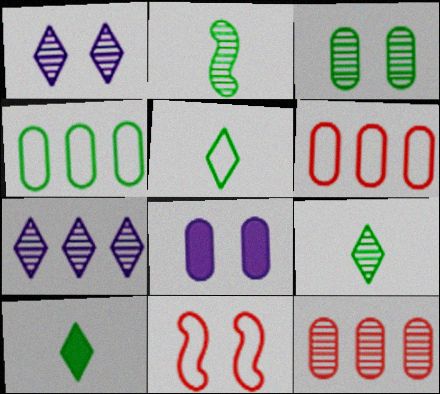[[1, 2, 12], 
[5, 9, 10]]